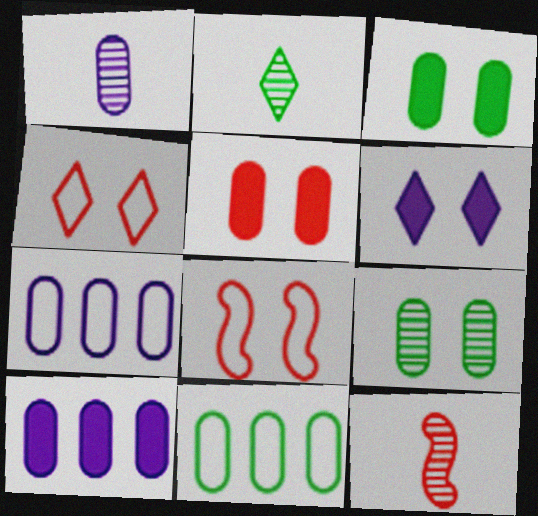[[1, 2, 12], 
[1, 5, 11], 
[2, 8, 10], 
[6, 8, 9], 
[6, 11, 12]]